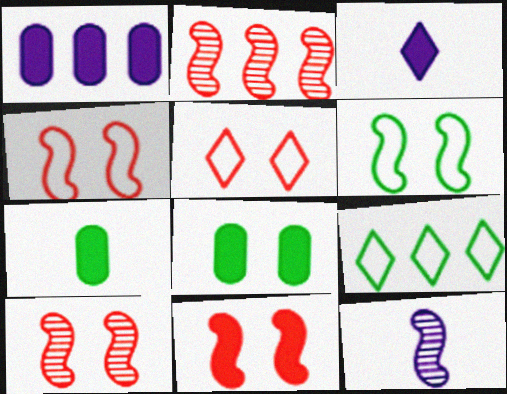[[1, 2, 9], 
[4, 10, 11]]